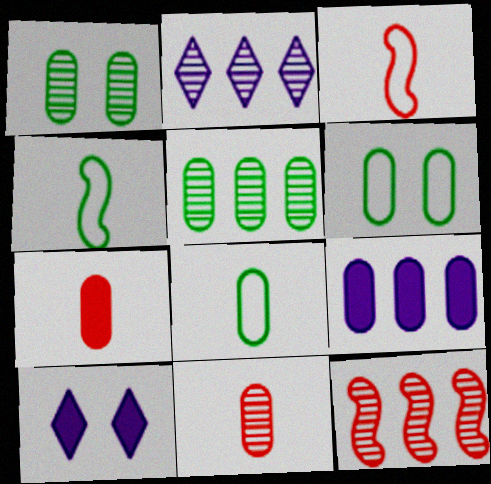[[2, 5, 12], 
[3, 5, 10], 
[6, 9, 11], 
[8, 10, 12]]